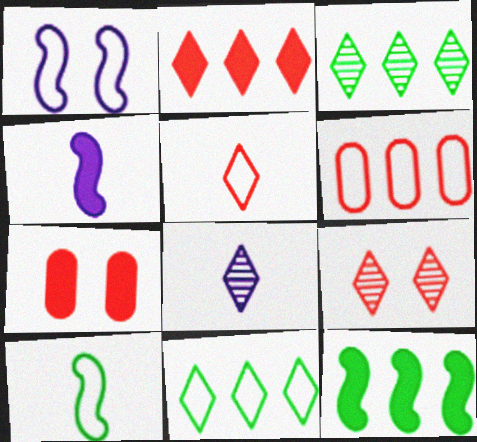[[2, 5, 9], 
[3, 8, 9]]